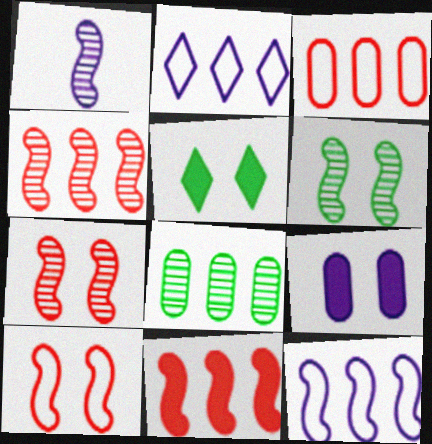[[1, 2, 9], 
[1, 3, 5], 
[1, 4, 6], 
[2, 8, 11]]